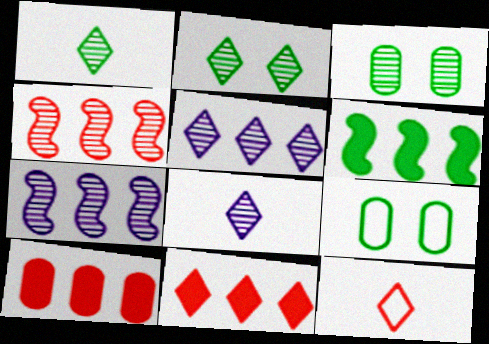[[1, 6, 9], 
[3, 4, 8]]